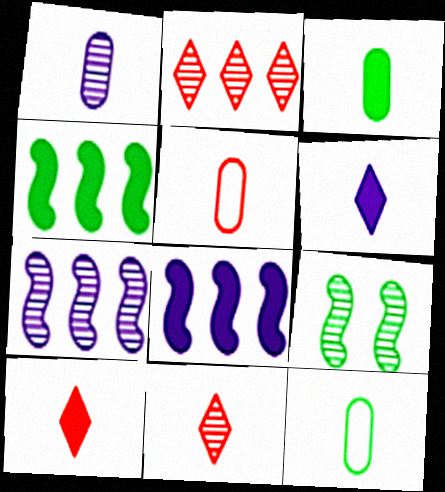[[1, 2, 9], 
[1, 3, 5]]